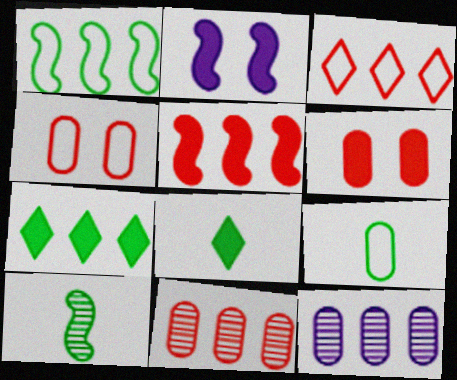[[3, 5, 11], 
[6, 9, 12], 
[8, 9, 10]]